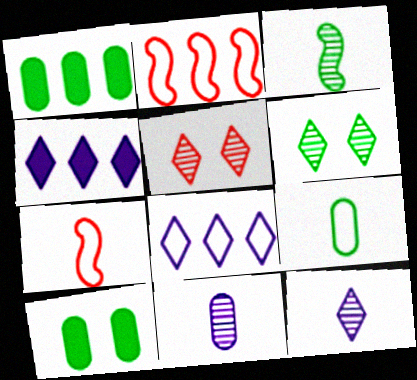[[2, 10, 12]]